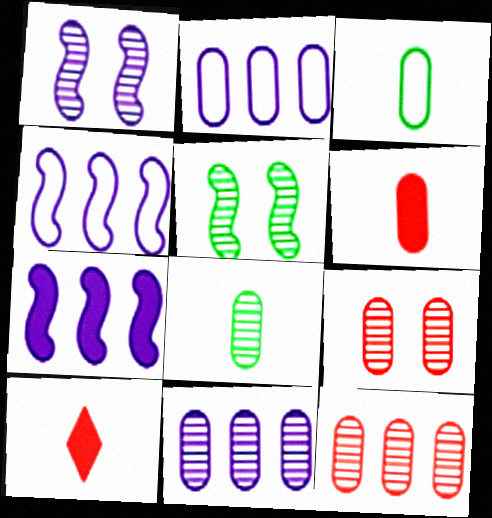[[2, 5, 10], 
[8, 9, 11]]